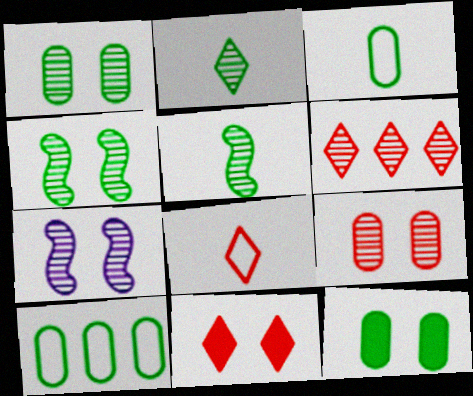[[6, 8, 11]]